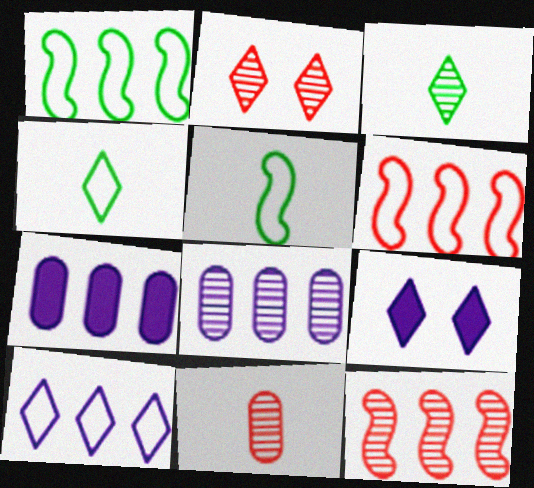[[1, 9, 11], 
[2, 5, 7], 
[2, 11, 12]]